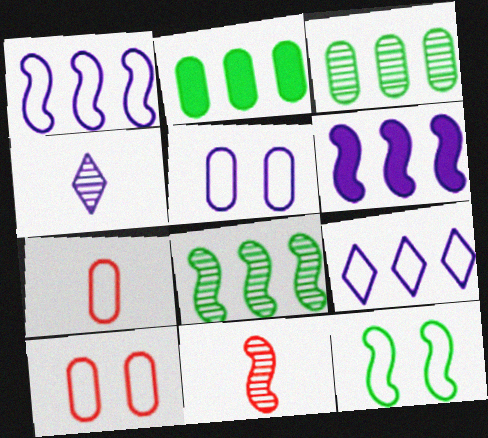[[4, 5, 6], 
[6, 11, 12], 
[7, 9, 12]]